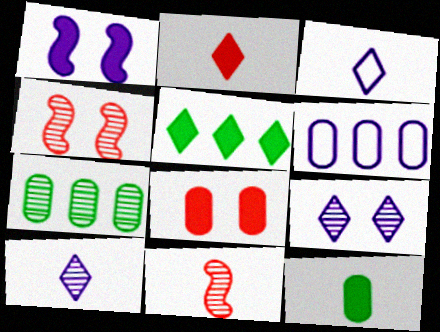[[1, 6, 10], 
[3, 11, 12], 
[4, 7, 10], 
[7, 9, 11]]